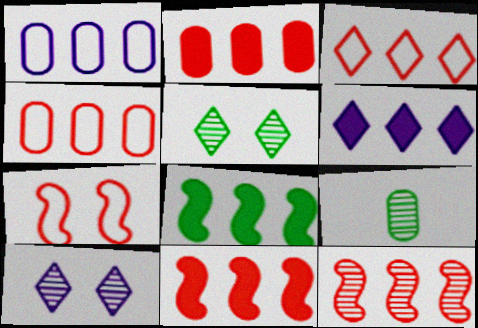[[2, 3, 12], 
[2, 6, 8], 
[6, 7, 9], 
[9, 10, 12]]